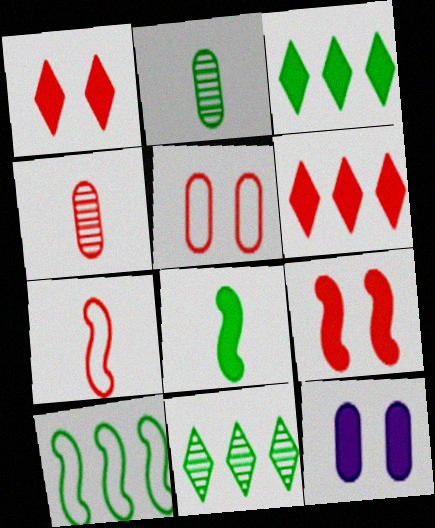[[6, 8, 12], 
[7, 11, 12]]